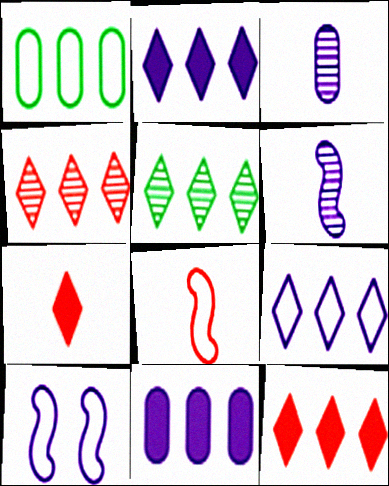[[2, 3, 10], 
[5, 9, 12]]